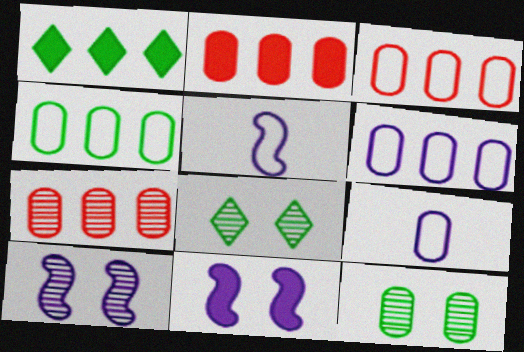[[2, 3, 7], 
[2, 5, 8], 
[2, 9, 12], 
[3, 4, 6]]